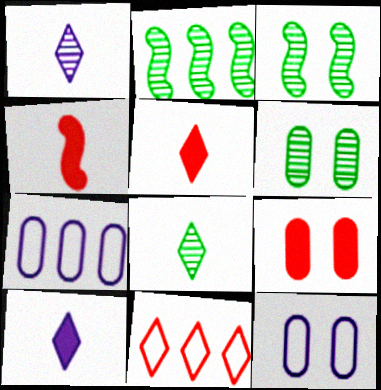[[2, 5, 12], 
[2, 6, 8], 
[3, 5, 7], 
[6, 9, 12]]